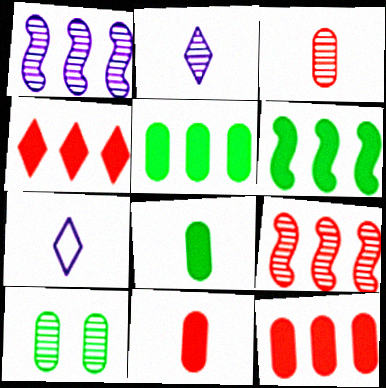[[2, 9, 10]]